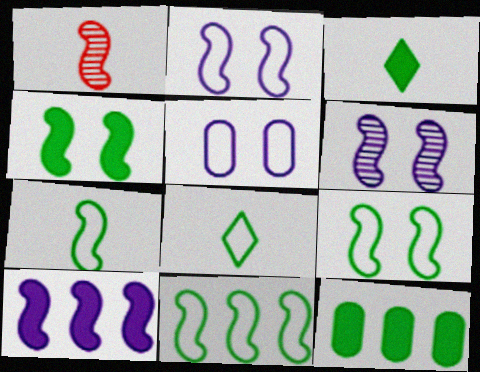[[1, 9, 10], 
[3, 4, 12], 
[7, 9, 11]]